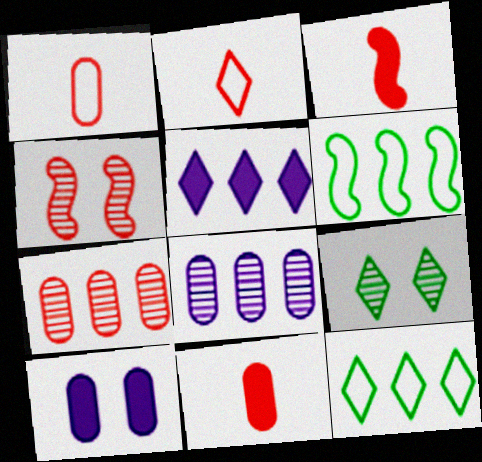[[2, 5, 9], 
[5, 6, 7]]